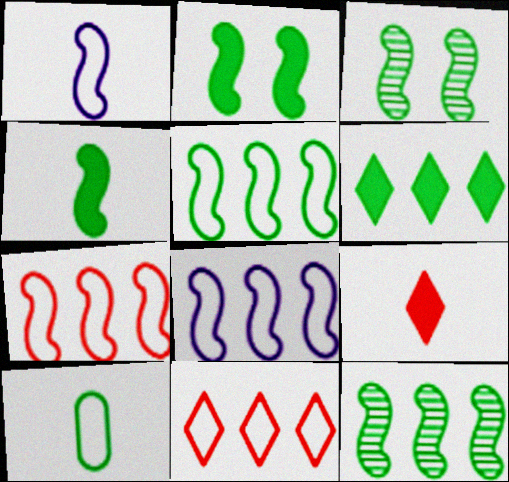[[3, 4, 5], 
[3, 6, 10], 
[5, 7, 8]]